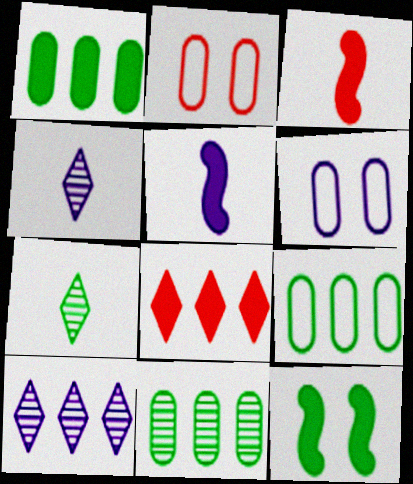[[1, 9, 11], 
[5, 6, 10], 
[7, 9, 12]]